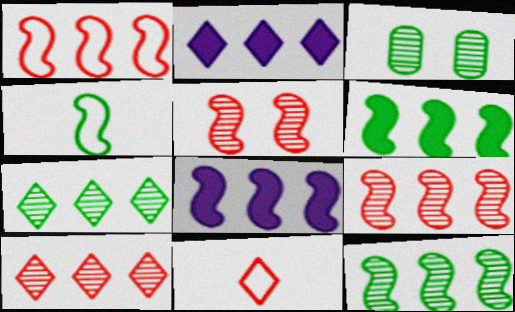[[1, 8, 12], 
[3, 8, 11], 
[4, 5, 8]]